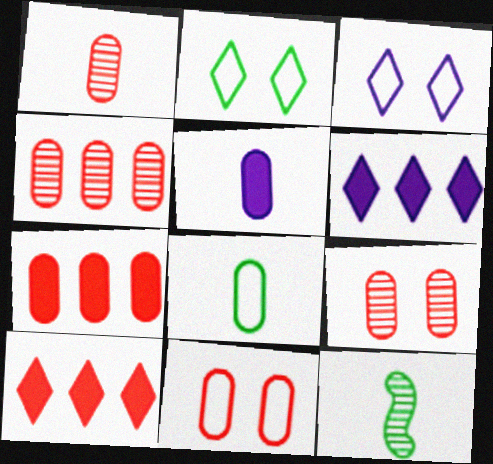[[1, 4, 9], 
[1, 5, 8], 
[1, 7, 11], 
[3, 7, 12], 
[6, 11, 12]]